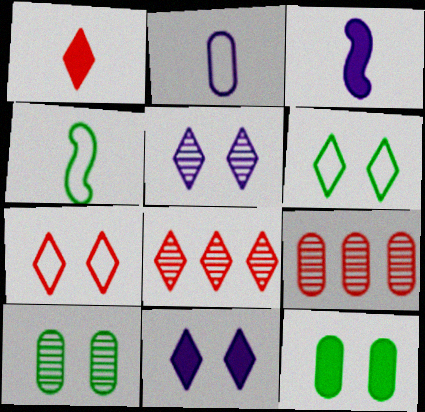[[1, 7, 8], 
[2, 9, 12], 
[3, 6, 9], 
[4, 9, 11]]